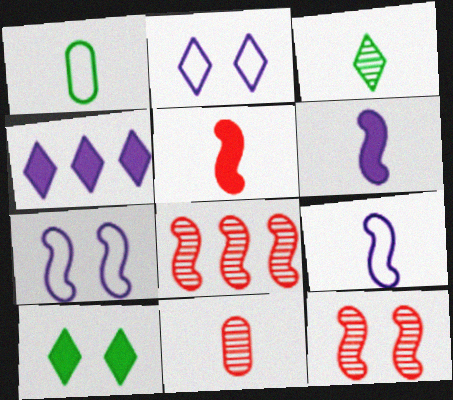[[1, 4, 12]]